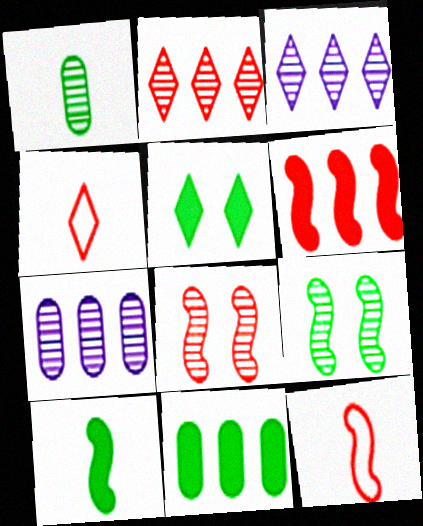[[1, 3, 8], 
[3, 4, 5], 
[5, 7, 12], 
[5, 10, 11], 
[6, 8, 12]]